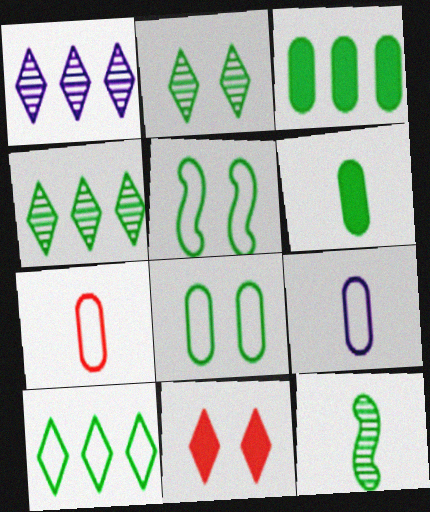[[4, 5, 6]]